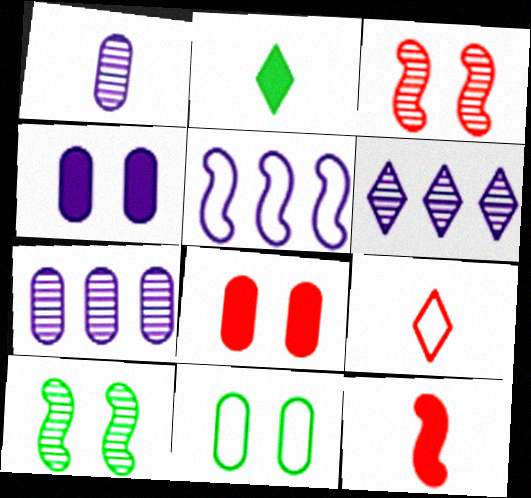[[5, 9, 11], 
[5, 10, 12], 
[6, 11, 12]]